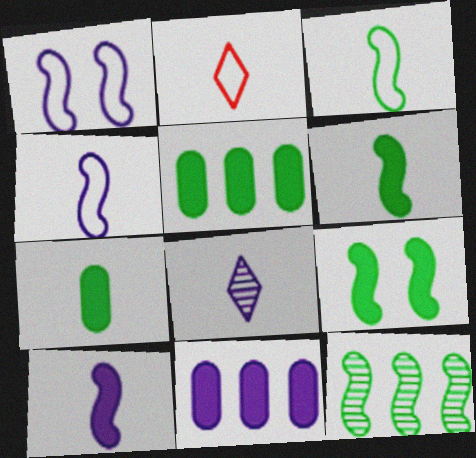[[1, 8, 11], 
[3, 9, 12]]